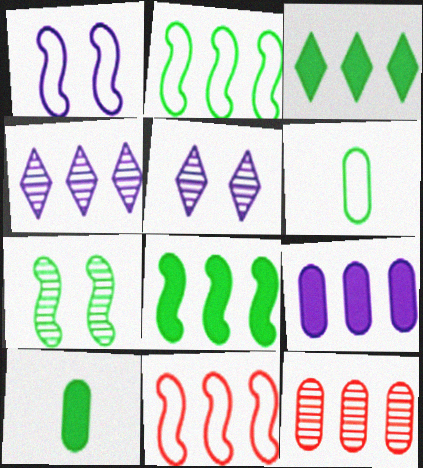[[3, 6, 7], 
[5, 10, 11]]